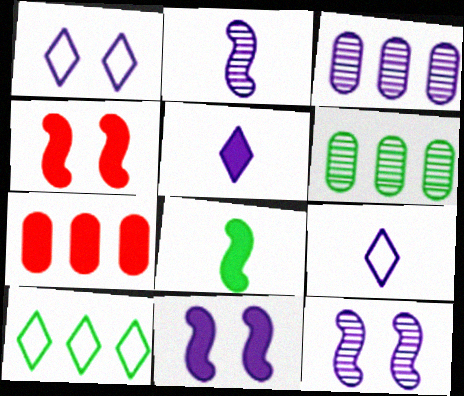[[3, 9, 11], 
[4, 6, 9]]